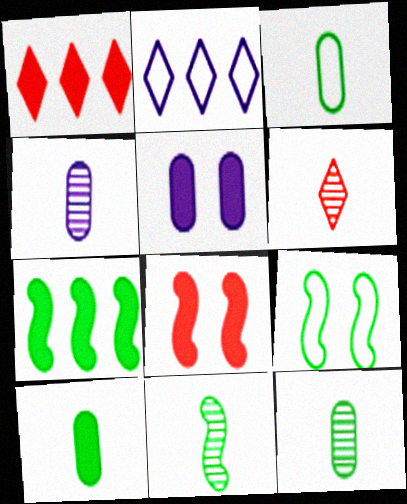[[1, 4, 9], 
[2, 8, 12], 
[3, 10, 12], 
[4, 6, 11], 
[7, 9, 11]]